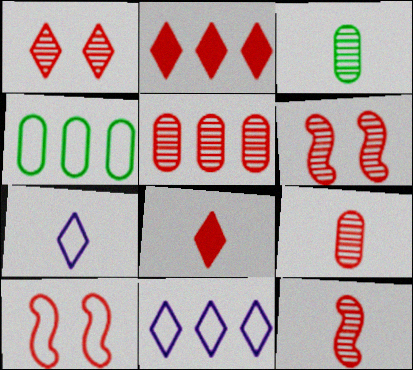[[1, 5, 12], 
[2, 9, 10], 
[4, 7, 10], 
[5, 8, 10]]